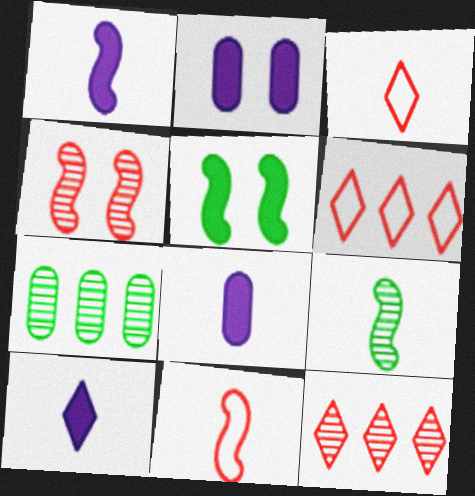[[1, 8, 10], 
[1, 9, 11], 
[2, 6, 9], 
[3, 8, 9]]